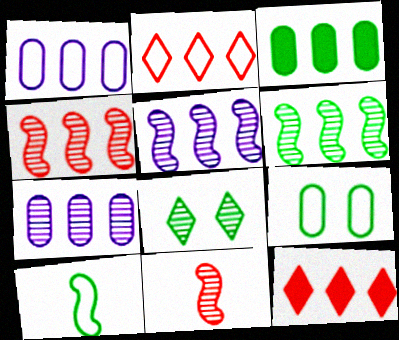[[1, 6, 12], 
[2, 3, 5], 
[3, 8, 10], 
[4, 5, 6], 
[7, 8, 11]]